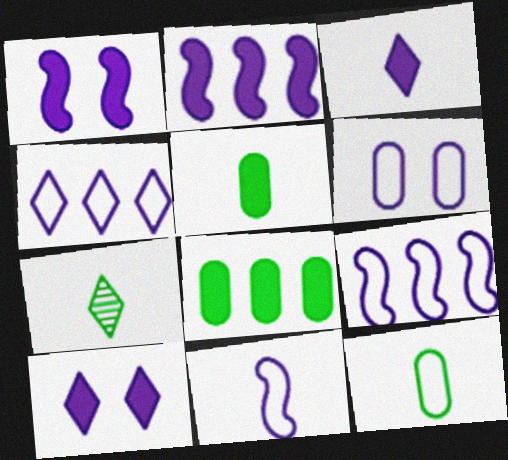[[4, 6, 11]]